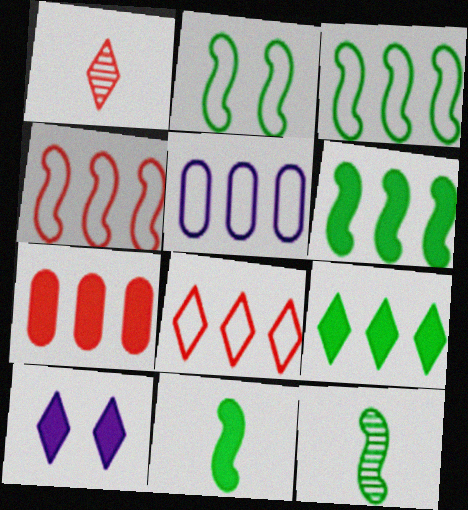[[2, 6, 12], 
[3, 5, 8], 
[7, 10, 11]]